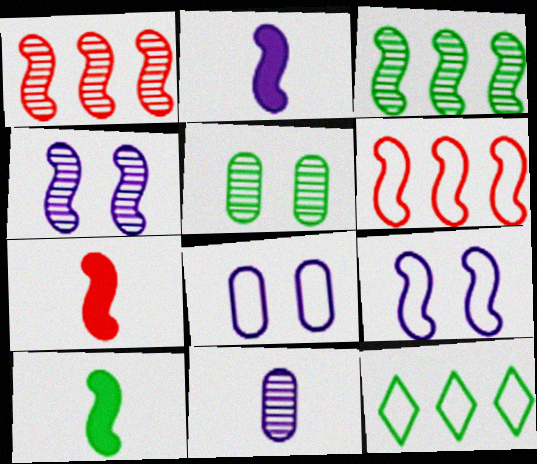[[1, 9, 10], 
[2, 7, 10], 
[3, 7, 9], 
[4, 6, 10], 
[5, 10, 12]]